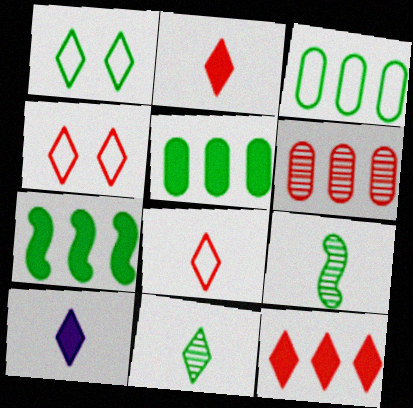[[1, 5, 9], 
[8, 10, 11]]